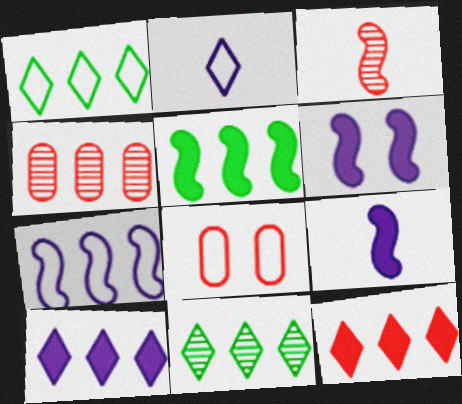[[3, 8, 12], 
[8, 9, 11]]